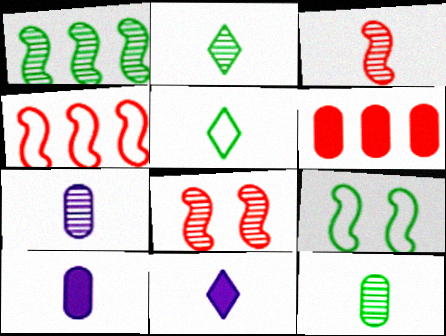[[2, 3, 7], 
[3, 5, 10]]